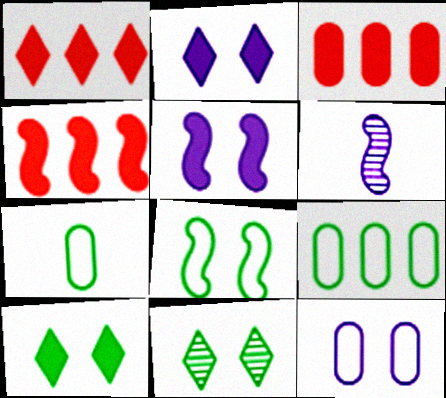[[1, 3, 4], 
[4, 6, 8]]